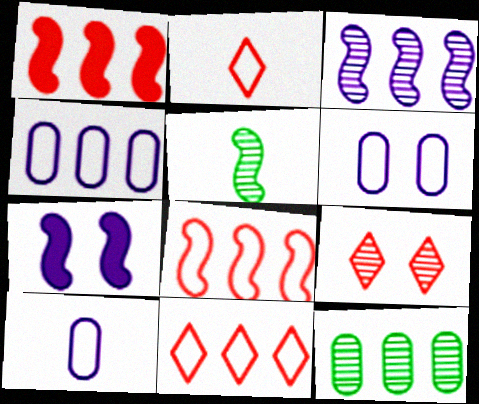[[2, 7, 12], 
[4, 6, 10], 
[5, 7, 8]]